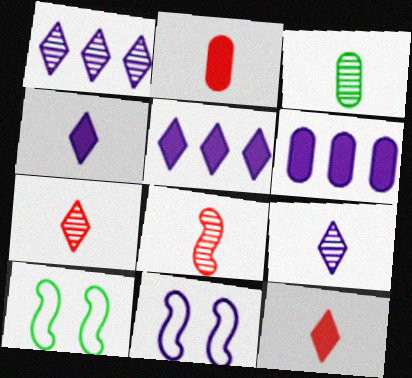[[1, 2, 10], 
[3, 8, 9], 
[6, 7, 10], 
[6, 9, 11]]